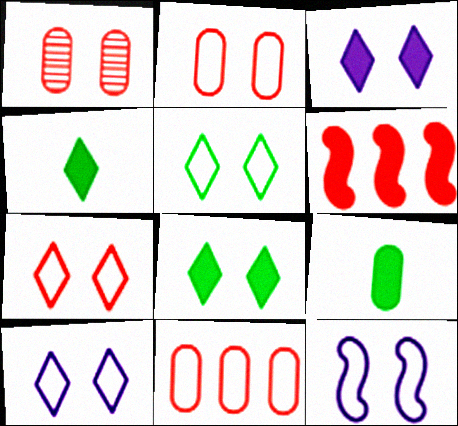[[1, 8, 12], 
[2, 5, 12], 
[3, 6, 9], 
[5, 7, 10]]